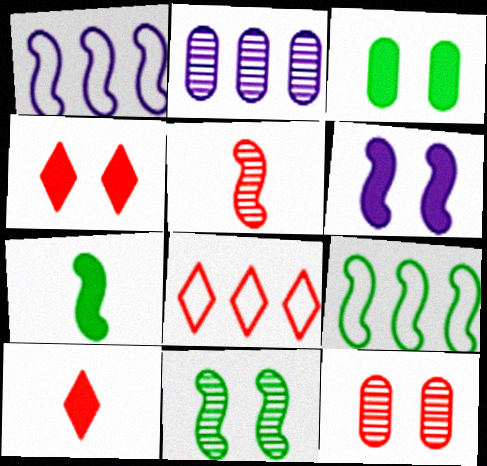[[3, 4, 6], 
[5, 6, 9], 
[7, 9, 11]]